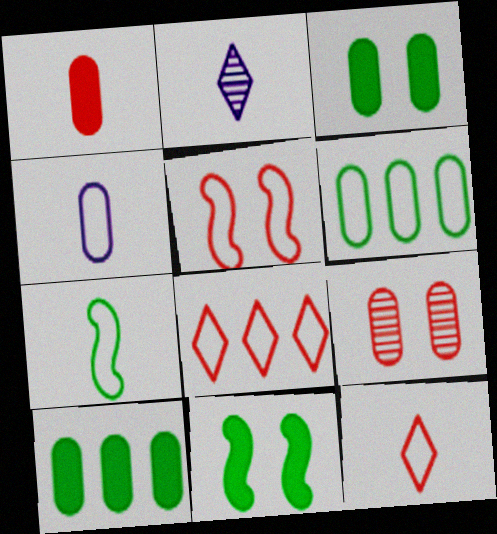[[1, 2, 7], 
[2, 5, 10], 
[4, 7, 12], 
[4, 9, 10]]